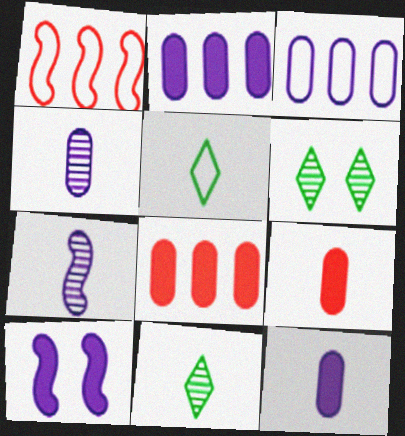[[1, 6, 12], 
[5, 7, 9]]